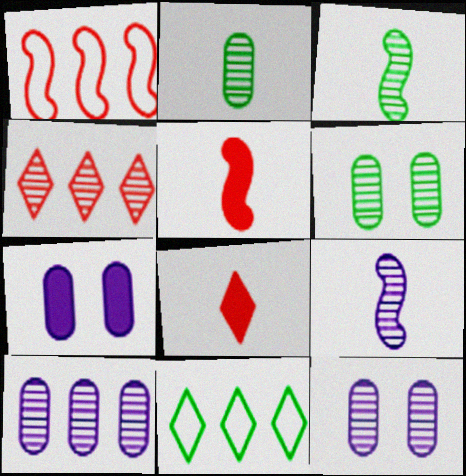[[3, 4, 12], 
[4, 6, 9], 
[5, 11, 12]]